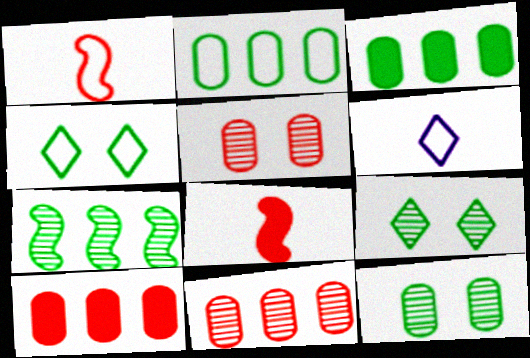[]